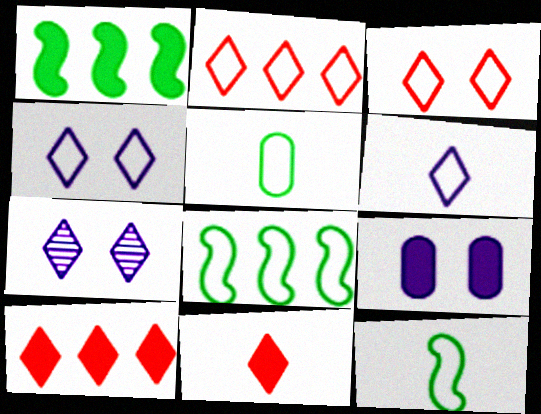[[1, 9, 11]]